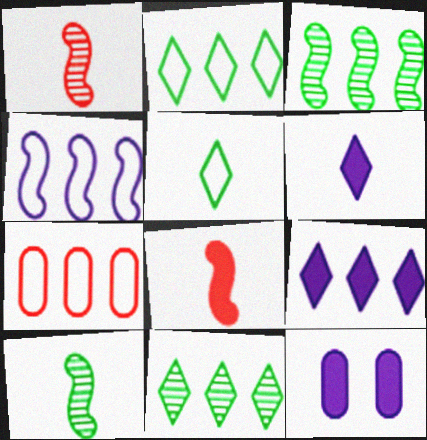[[1, 2, 12], 
[2, 4, 7], 
[3, 7, 9]]